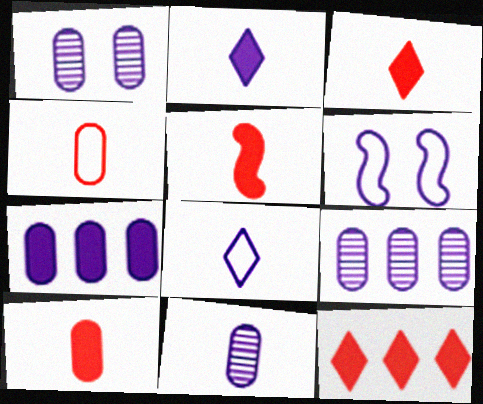[[1, 9, 11], 
[2, 6, 9], 
[3, 5, 10]]